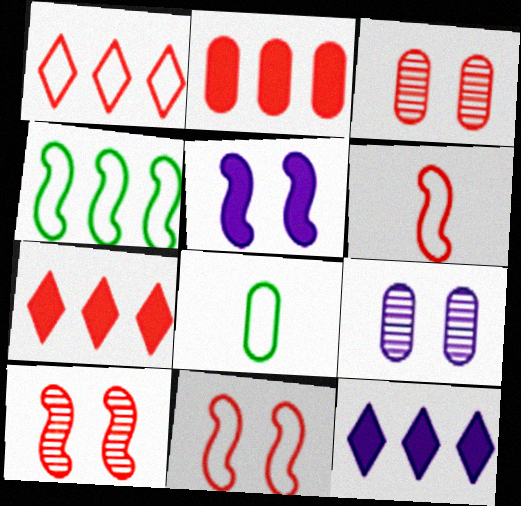[[2, 8, 9], 
[3, 6, 7], 
[8, 10, 12]]